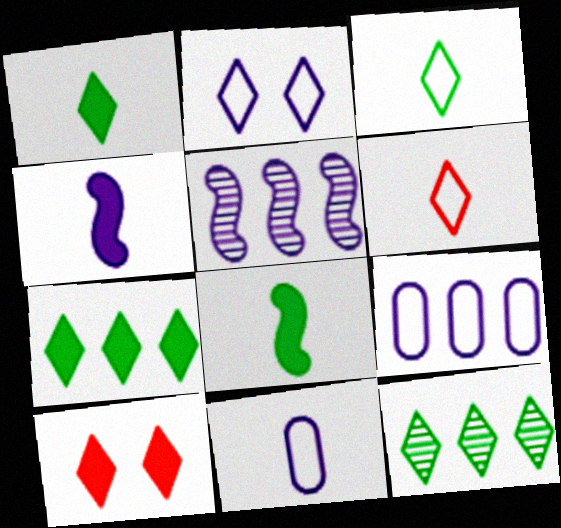[]